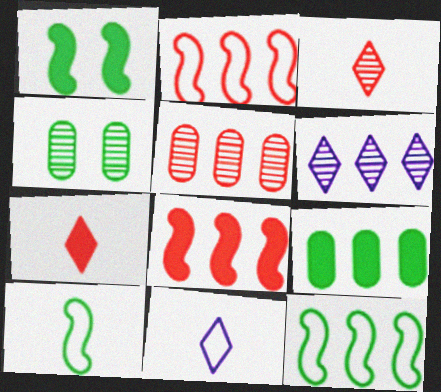[[1, 5, 11], 
[2, 6, 9], 
[4, 8, 11]]